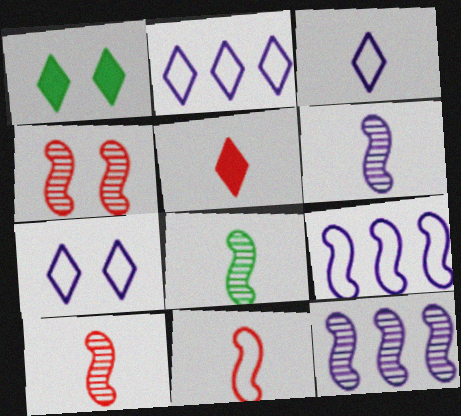[[2, 3, 7], 
[4, 8, 12], 
[6, 8, 10]]